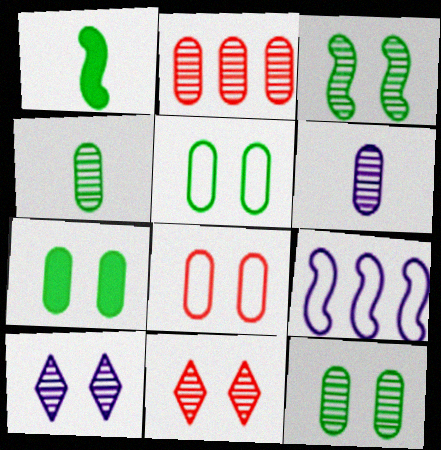[[2, 6, 12], 
[5, 7, 12]]